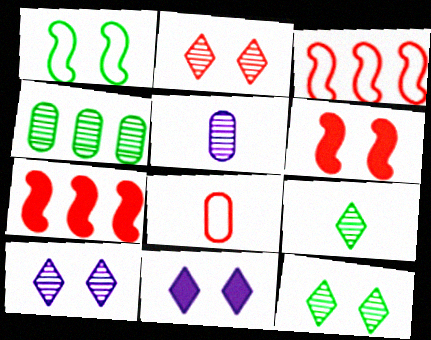[[2, 7, 8], 
[2, 10, 12]]